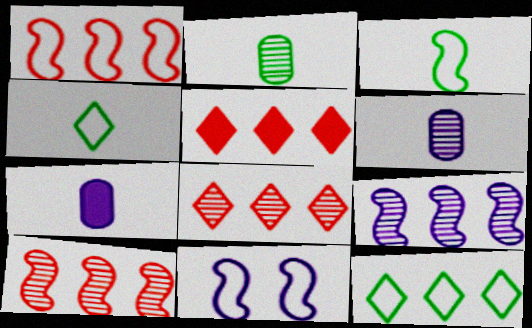[[1, 3, 11], 
[2, 5, 11]]